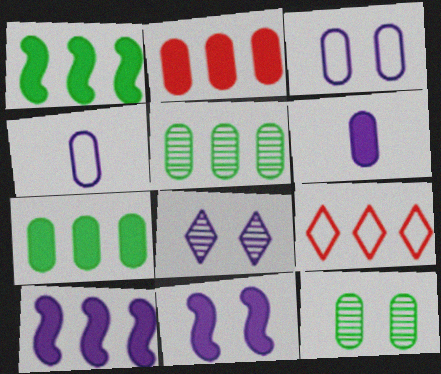[[2, 4, 12], 
[3, 8, 11], 
[4, 8, 10], 
[5, 9, 10]]